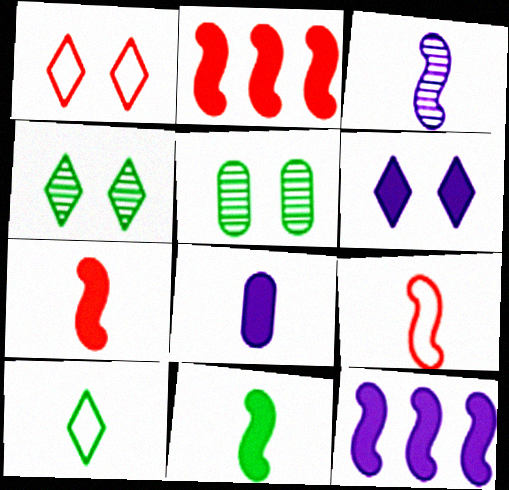[[1, 4, 6], 
[3, 9, 11], 
[6, 8, 12]]